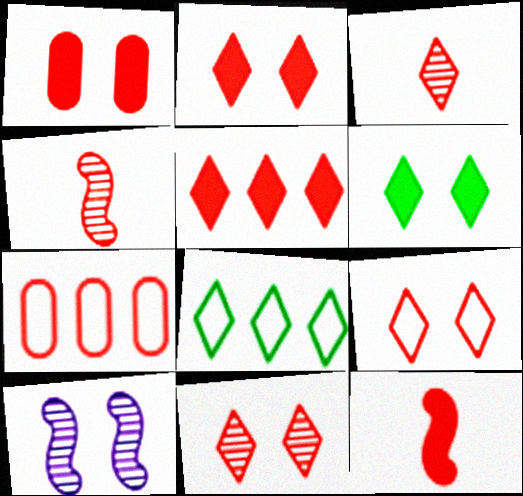[[1, 5, 12], 
[2, 4, 7], 
[2, 9, 11], 
[3, 5, 9], 
[7, 11, 12]]